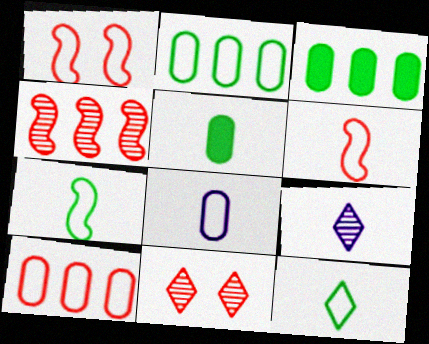[[1, 3, 9], 
[5, 6, 9], 
[6, 8, 12]]